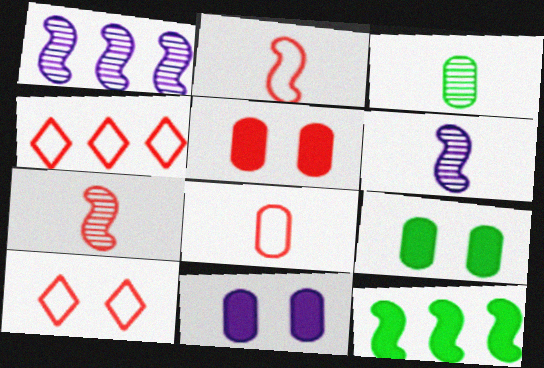[[4, 5, 7], 
[4, 6, 9], 
[5, 9, 11]]